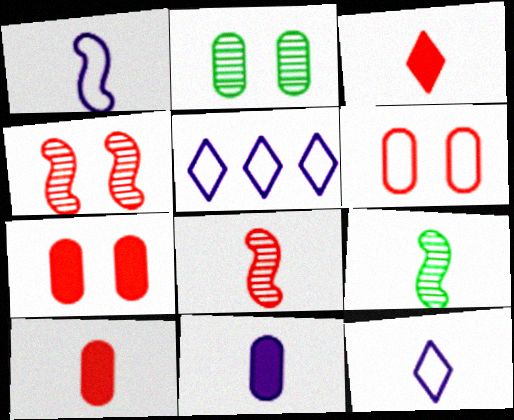[[5, 7, 9], 
[9, 10, 12]]